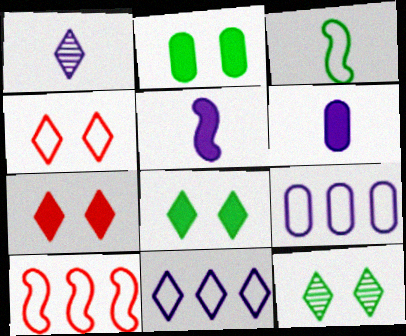[[1, 2, 10], 
[3, 4, 9], 
[6, 10, 12]]